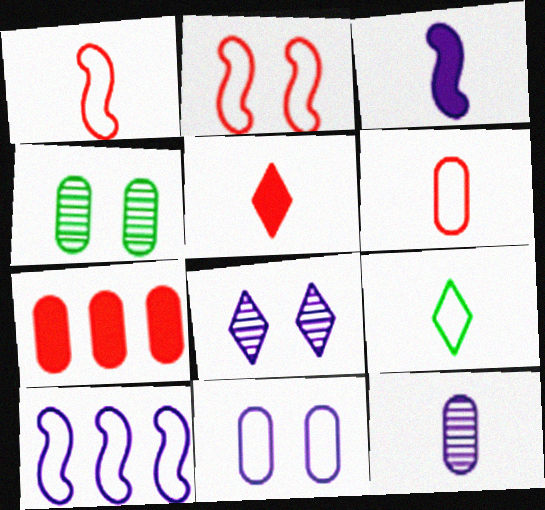[[4, 5, 10]]